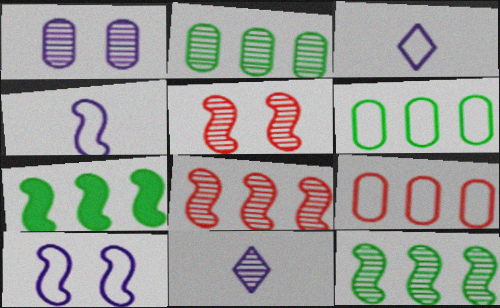[[2, 5, 11], 
[4, 5, 7]]